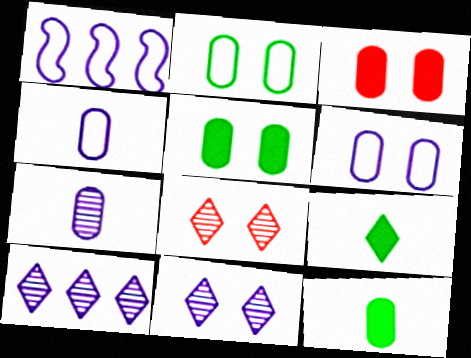[[1, 8, 12]]